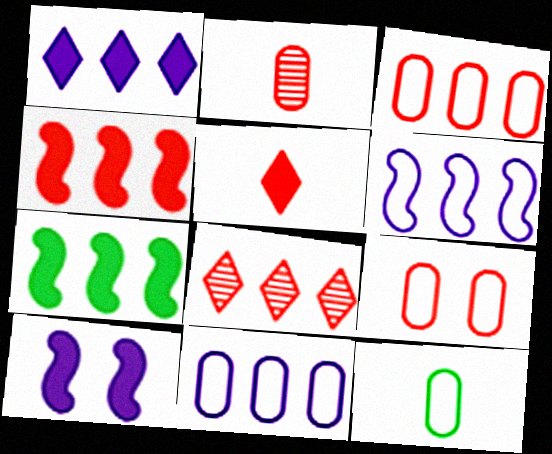[[3, 4, 8], 
[7, 8, 11], 
[8, 10, 12], 
[9, 11, 12]]